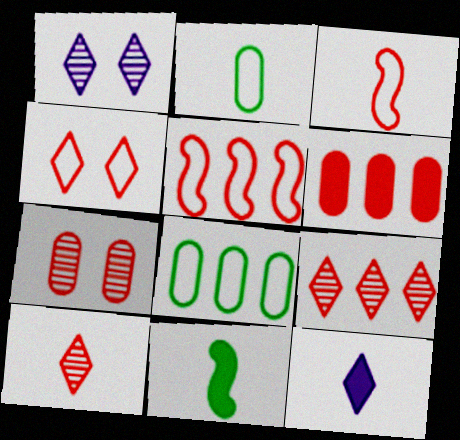[[5, 6, 9]]